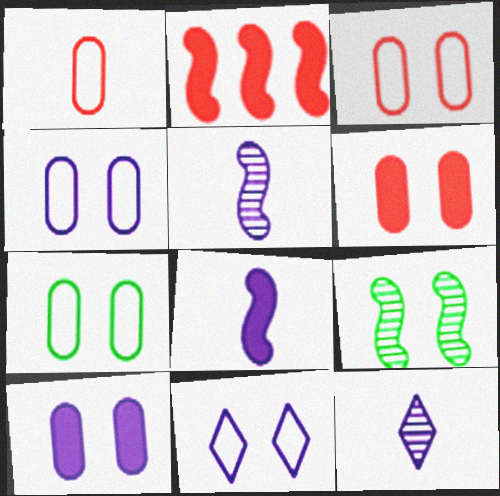[[2, 7, 12], 
[3, 4, 7], 
[6, 9, 11]]